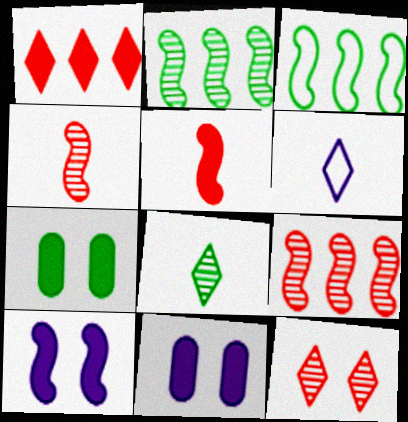[[3, 4, 10], 
[3, 7, 8], 
[6, 7, 9]]